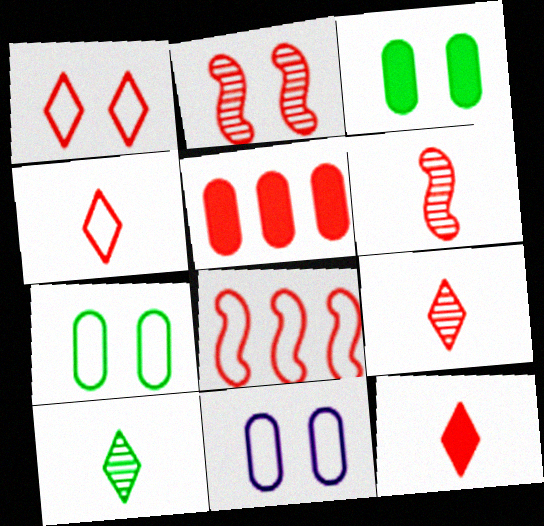[[1, 5, 6], 
[2, 4, 5], 
[4, 9, 12]]